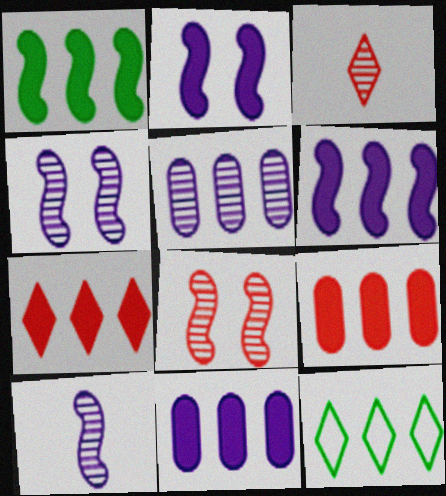[[1, 7, 11]]